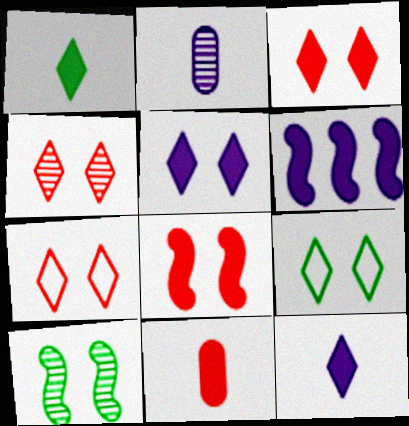[[3, 4, 7], 
[4, 5, 9]]